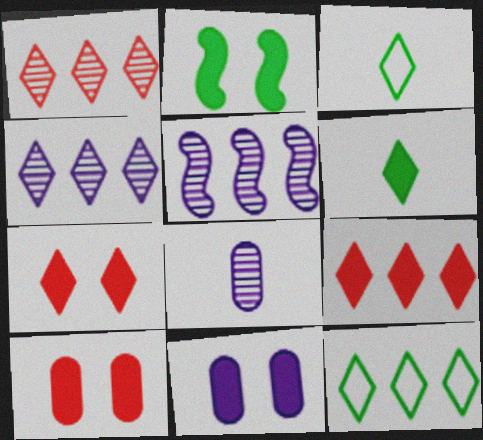[[2, 7, 11], 
[3, 4, 7], 
[3, 5, 10], 
[4, 9, 12]]